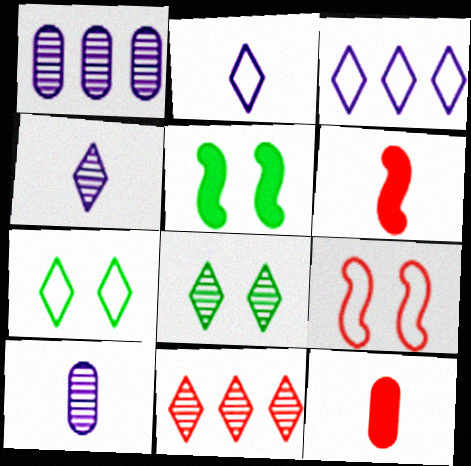[[1, 6, 7], 
[4, 8, 11], 
[9, 11, 12]]